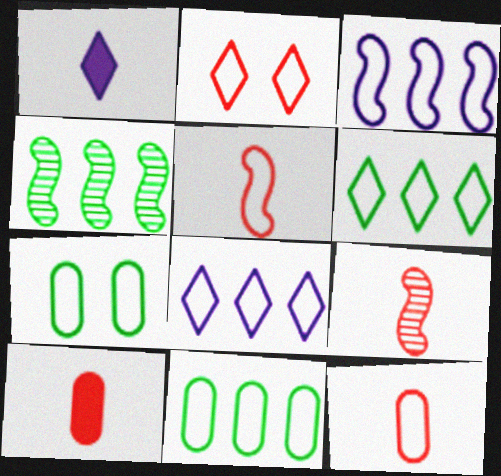[[5, 7, 8]]